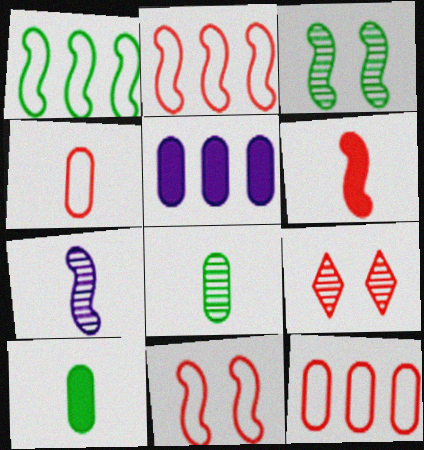[[6, 9, 12]]